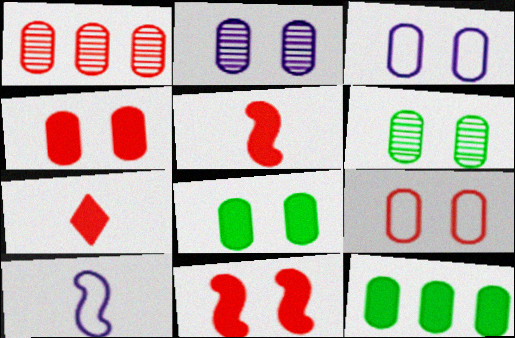[[2, 8, 9], 
[3, 4, 6]]